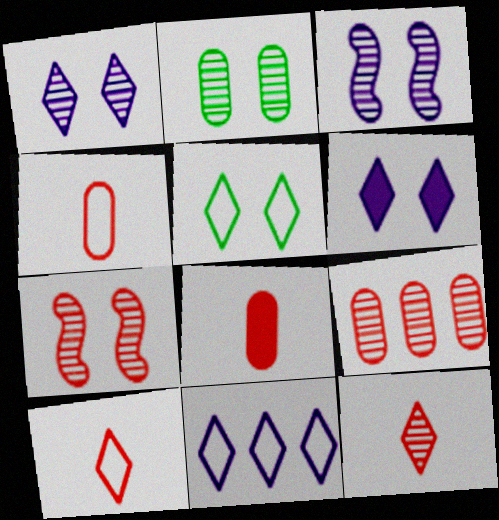[[1, 2, 7], 
[5, 10, 11], 
[7, 9, 12]]